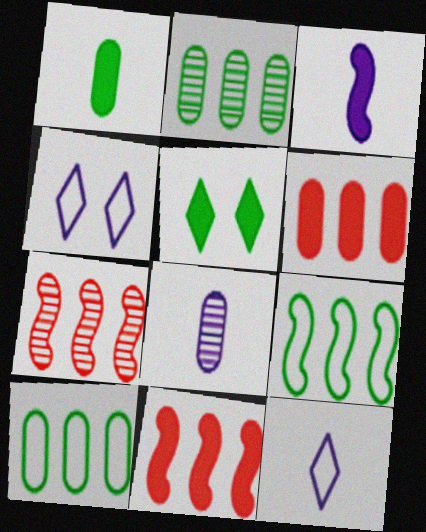[[1, 4, 7], 
[3, 5, 6], 
[3, 8, 12]]